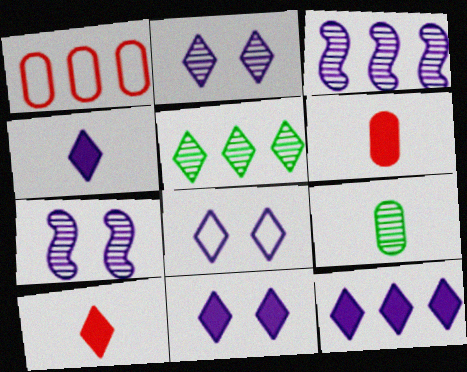[[2, 8, 11], 
[4, 11, 12], 
[5, 8, 10]]